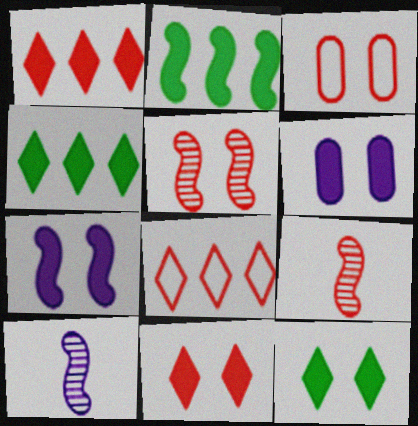[[1, 3, 9], 
[3, 4, 10], 
[3, 5, 11]]